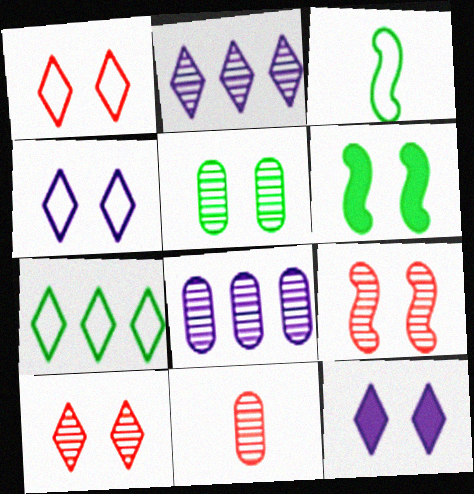[[5, 8, 11]]